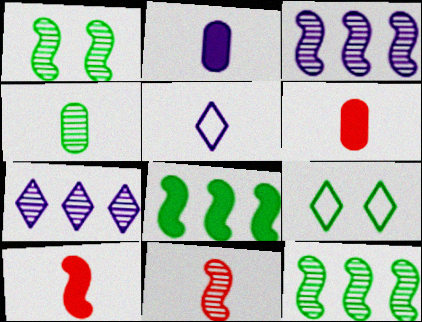[[1, 3, 11], 
[3, 6, 9], 
[4, 5, 10], 
[4, 8, 9]]